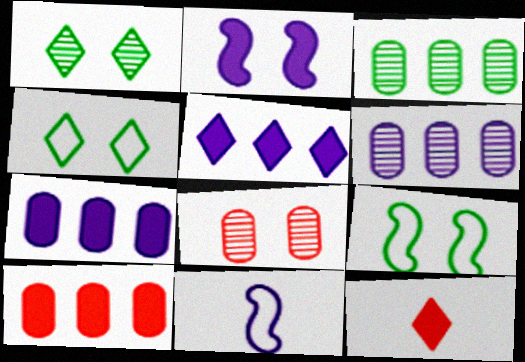[[1, 10, 11], 
[2, 4, 8], 
[6, 9, 12]]